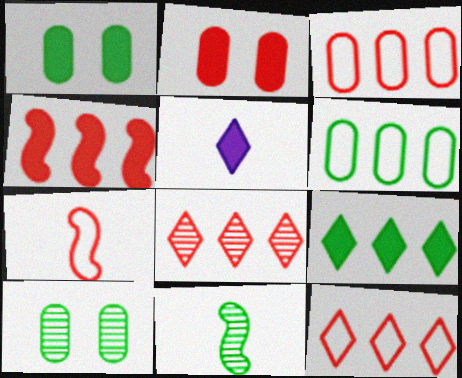[[1, 4, 5], 
[2, 7, 8], 
[3, 4, 8]]